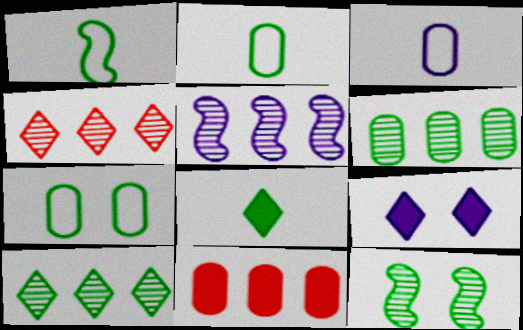[[3, 5, 9], 
[4, 5, 6]]